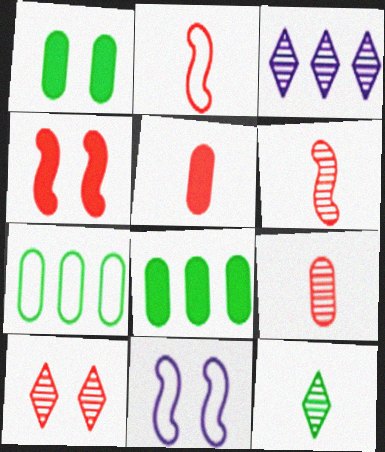[[1, 2, 3], 
[1, 10, 11], 
[3, 10, 12]]